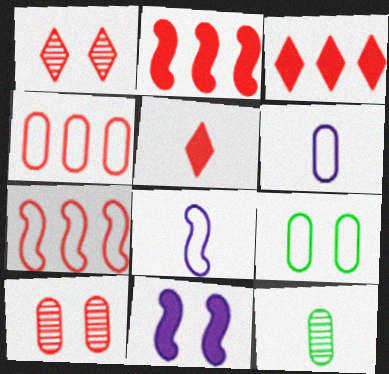[[1, 9, 11], 
[4, 6, 9], 
[5, 7, 10], 
[5, 8, 12]]